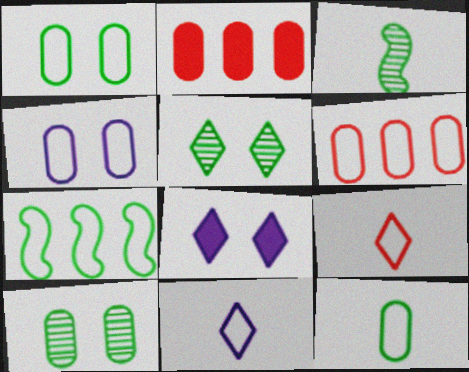[[3, 6, 8], 
[4, 6, 12], 
[4, 7, 9]]